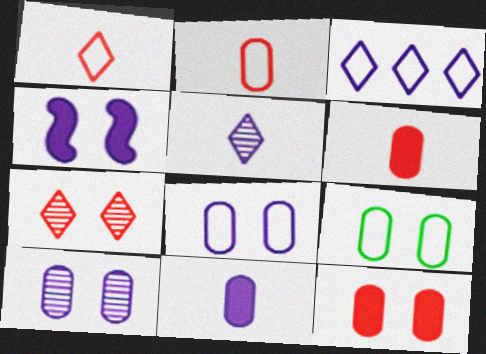[[4, 7, 9], 
[9, 10, 12]]